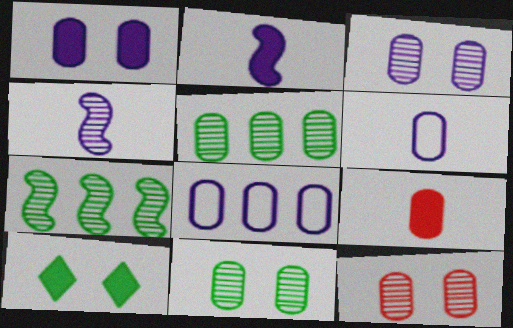[[3, 11, 12], 
[8, 9, 11]]